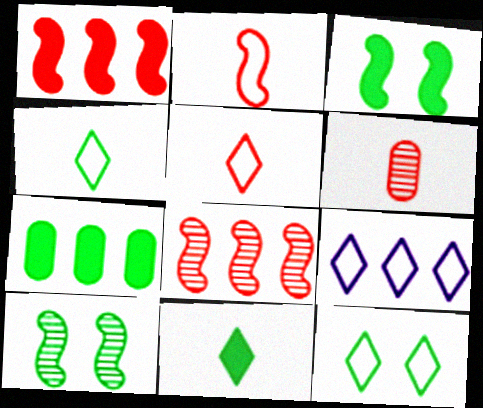[[3, 6, 9], 
[3, 7, 11], 
[4, 7, 10], 
[5, 9, 12], 
[7, 8, 9]]